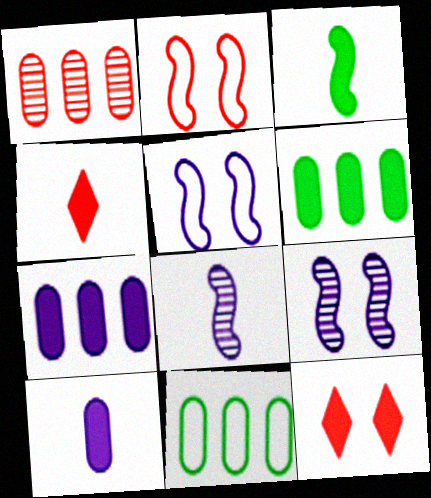[[1, 2, 4], 
[1, 7, 11], 
[3, 4, 10], 
[3, 7, 12], 
[4, 9, 11], 
[8, 11, 12]]